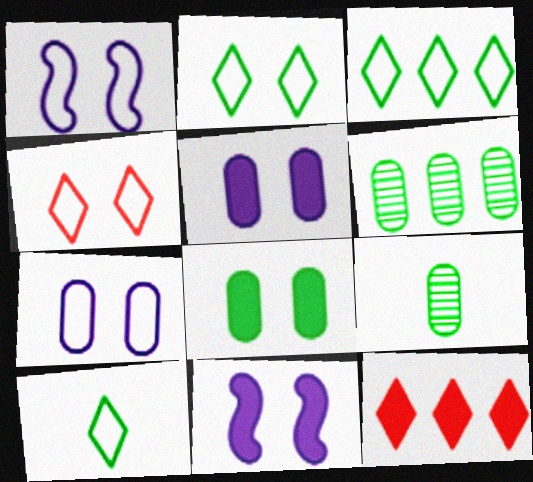[[1, 9, 12], 
[2, 3, 10]]